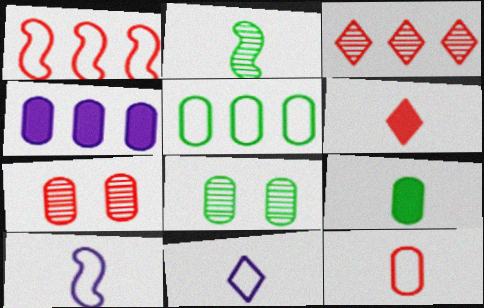[[1, 6, 7], 
[4, 8, 12], 
[5, 8, 9]]